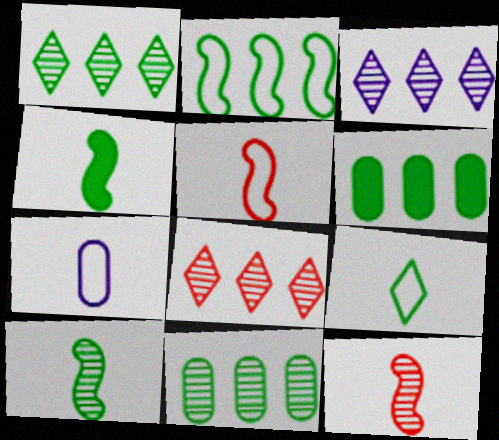[[1, 2, 6], 
[1, 3, 8], 
[5, 7, 9]]